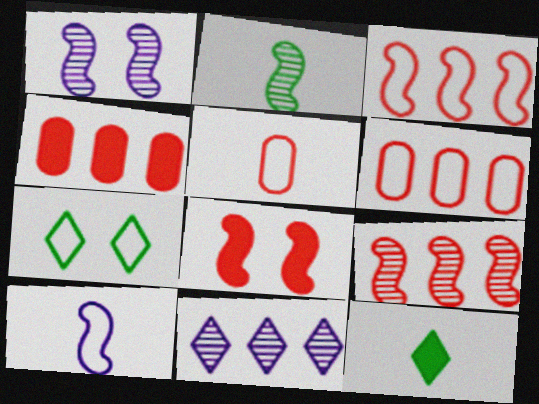[[1, 2, 9], 
[1, 6, 12], 
[6, 7, 10]]